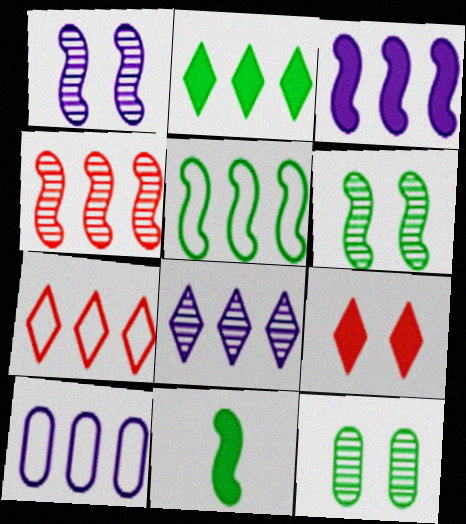[[2, 4, 10], 
[2, 7, 8], 
[3, 4, 5], 
[3, 8, 10], 
[5, 6, 11], 
[5, 7, 10]]